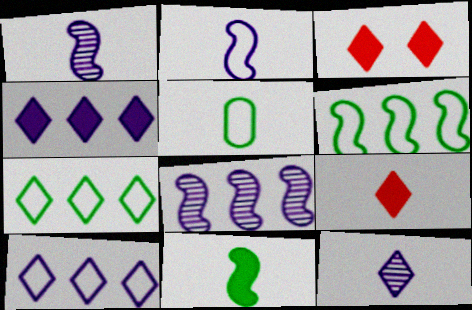[[1, 5, 9], 
[3, 5, 8], 
[3, 7, 12]]